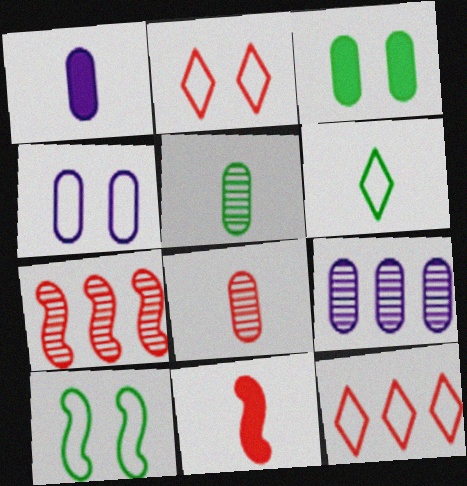[[1, 4, 9], 
[2, 4, 10]]